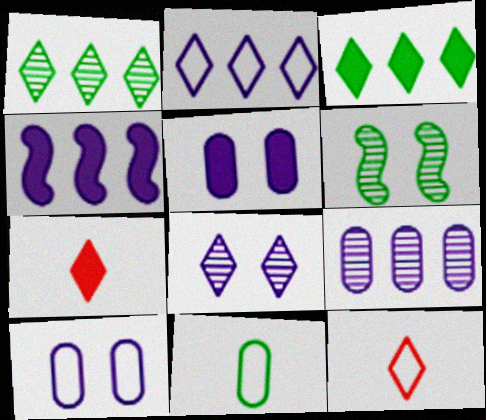[[2, 4, 9], 
[3, 6, 11], 
[3, 8, 12]]